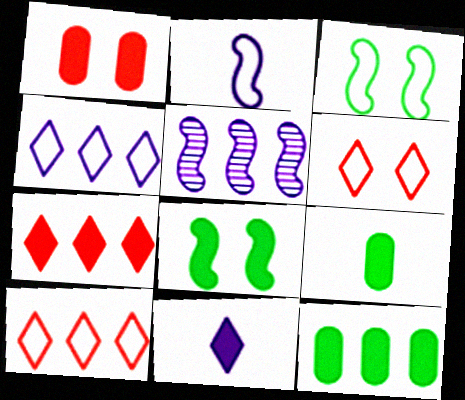[[5, 6, 9], 
[5, 10, 12]]